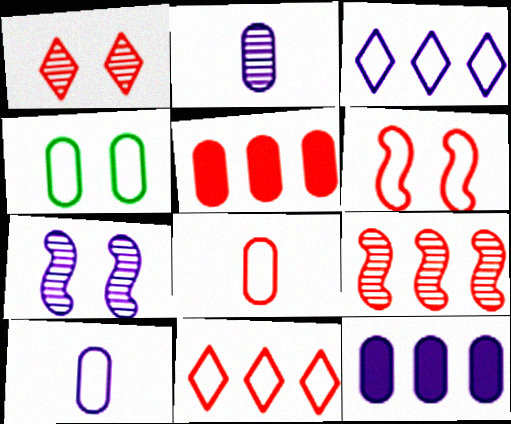[[2, 4, 5], 
[5, 9, 11], 
[6, 8, 11]]